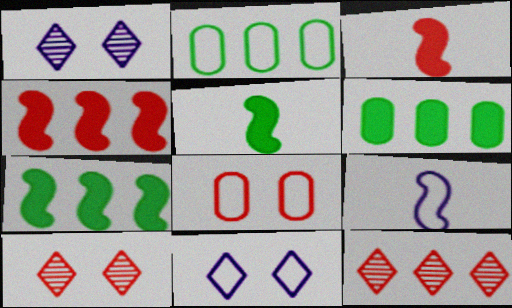[[1, 2, 3], 
[3, 8, 12], 
[6, 9, 10]]